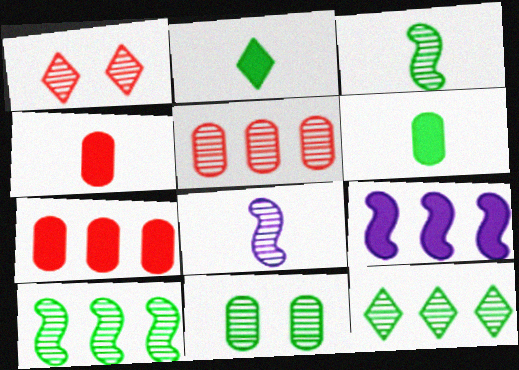[[3, 11, 12]]